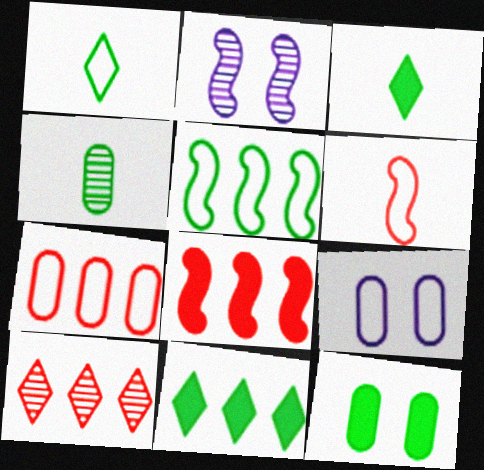[[2, 3, 7], 
[2, 4, 10], 
[7, 8, 10]]